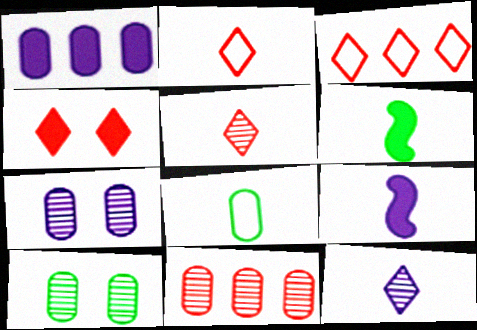[[1, 4, 6], 
[3, 4, 5], 
[3, 6, 7], 
[3, 9, 10], 
[5, 8, 9]]